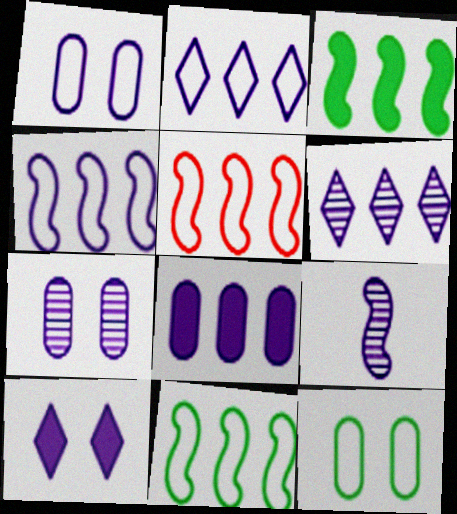[[4, 5, 11], 
[4, 6, 8], 
[6, 7, 9]]